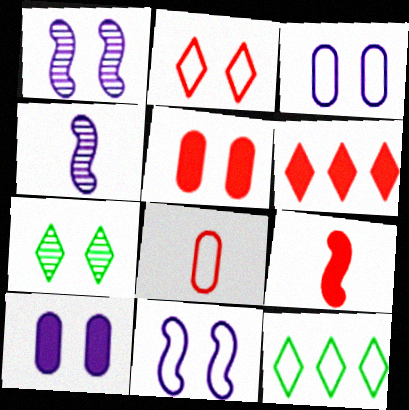[[4, 5, 12], 
[5, 6, 9], 
[5, 7, 11], 
[8, 11, 12]]